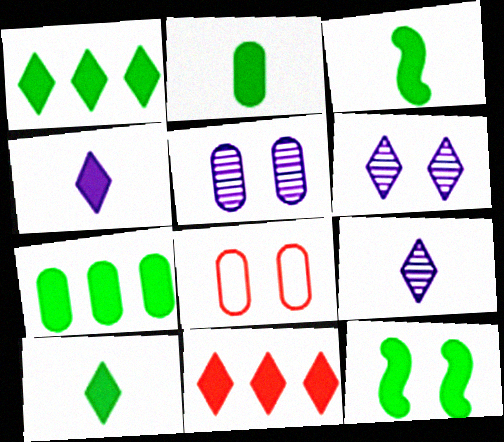[[1, 2, 12], 
[2, 3, 10], 
[6, 8, 12], 
[7, 10, 12]]